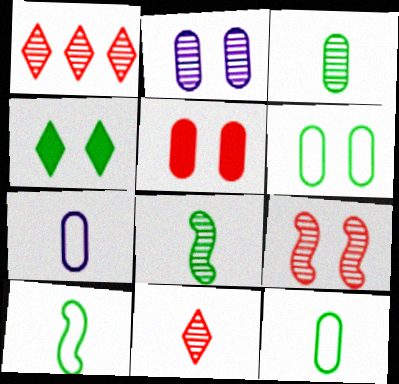[[1, 2, 8], 
[2, 5, 6]]